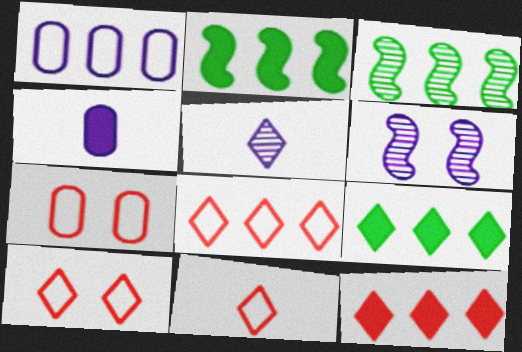[[1, 3, 12], 
[2, 5, 7], 
[3, 4, 10], 
[5, 9, 10], 
[8, 10, 11]]